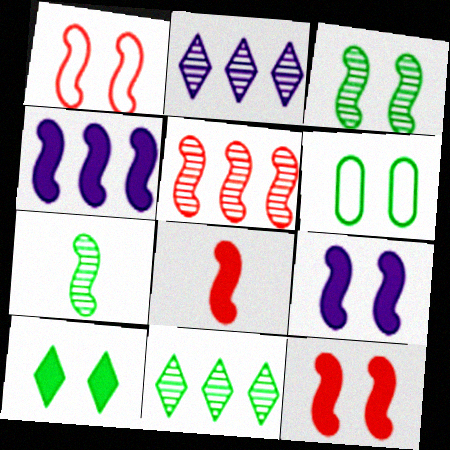[[1, 3, 9], 
[1, 4, 7], 
[1, 5, 8], 
[2, 6, 8], 
[3, 6, 10]]